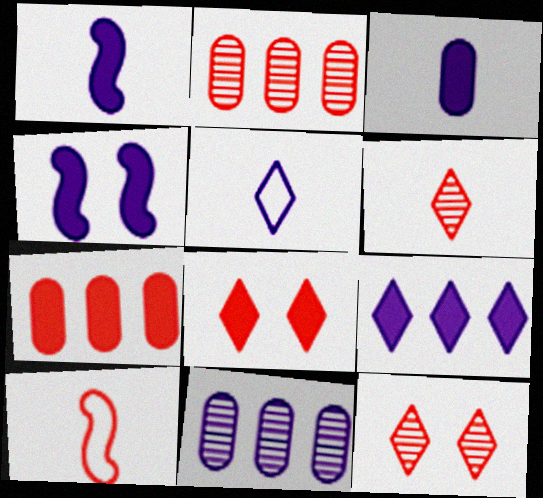[[2, 8, 10], 
[3, 4, 9], 
[4, 5, 11], 
[7, 10, 12]]